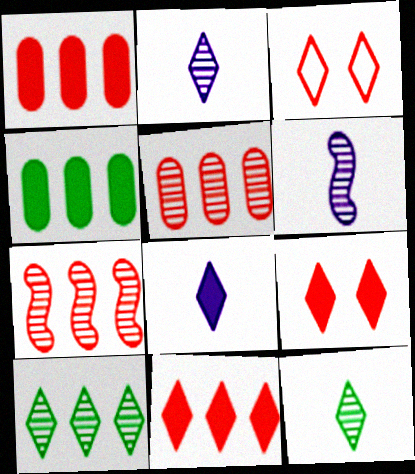[[3, 4, 6], 
[3, 8, 10]]